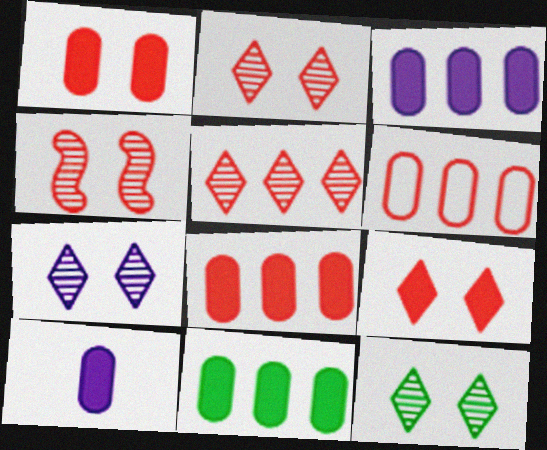[[1, 10, 11], 
[2, 7, 12], 
[3, 8, 11]]